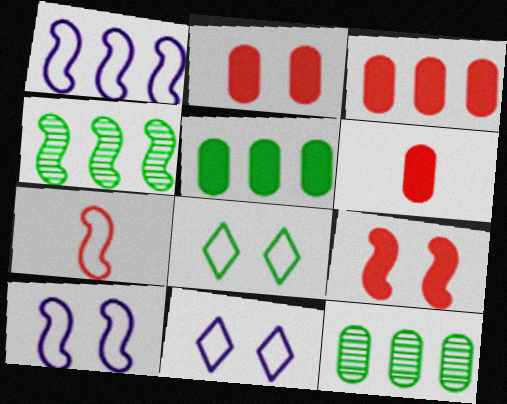[[2, 3, 6], 
[4, 6, 11]]